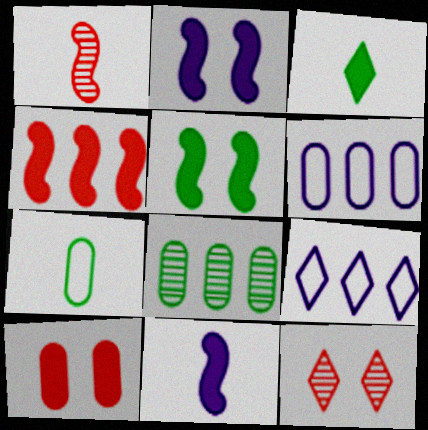[[3, 9, 12], 
[4, 5, 11], 
[4, 8, 9]]